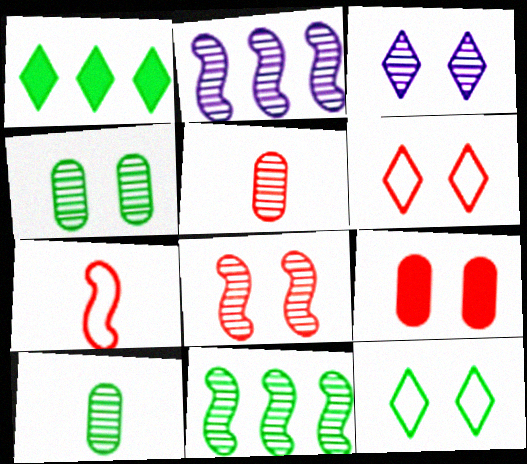[[3, 4, 8], 
[3, 5, 11], 
[6, 8, 9]]